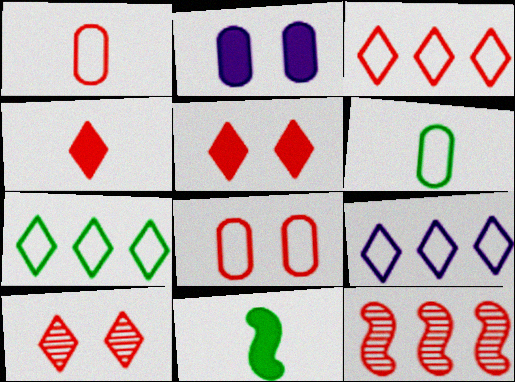[[1, 5, 12], 
[3, 4, 10], 
[3, 7, 9], 
[4, 8, 12]]